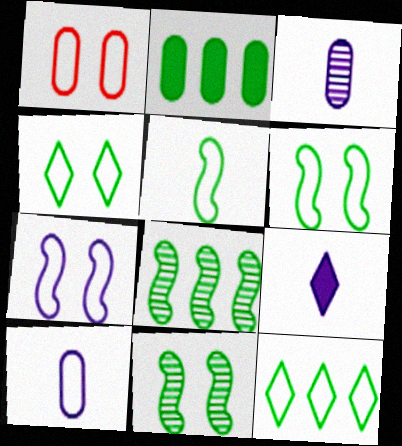[[1, 2, 3], 
[1, 4, 7], 
[1, 8, 9], 
[2, 8, 12]]